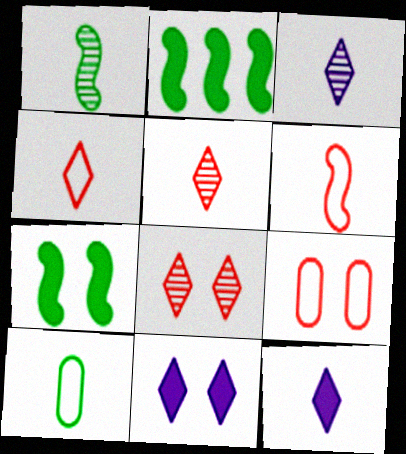[[2, 3, 9]]